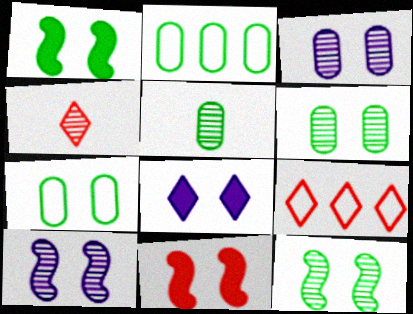[]